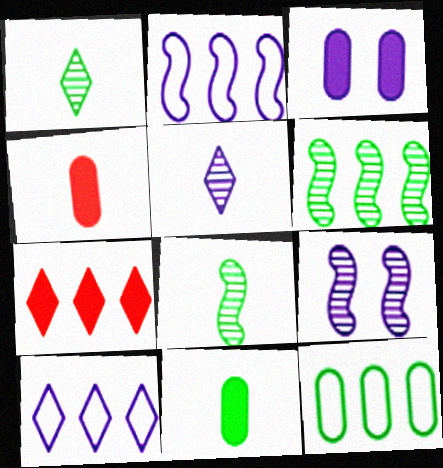[[2, 3, 5]]